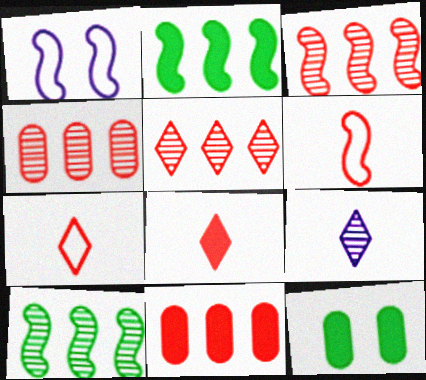[[3, 4, 5]]